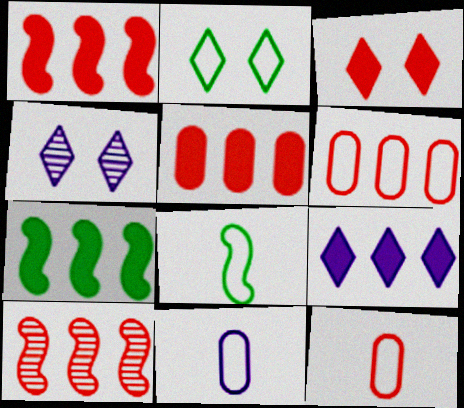[[2, 3, 4], 
[3, 10, 12], 
[4, 5, 8], 
[4, 7, 12], 
[5, 7, 9]]